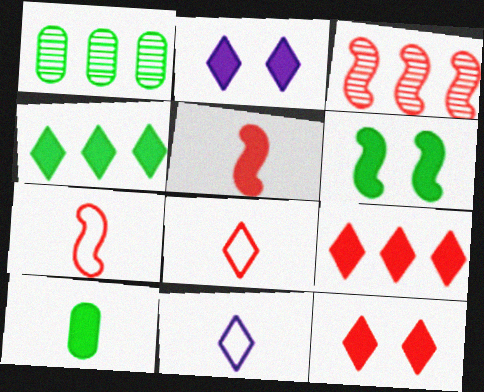[[1, 2, 7], 
[4, 6, 10]]